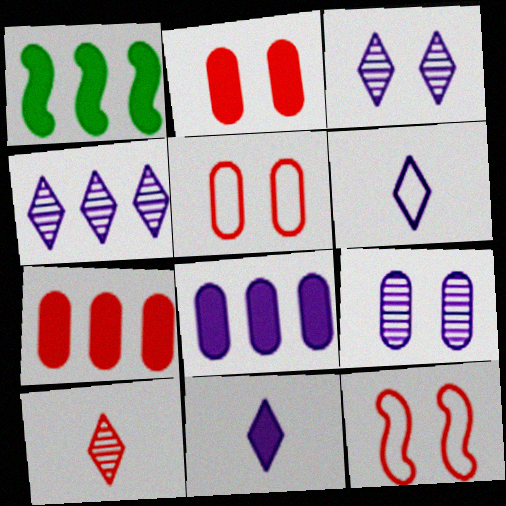[[1, 2, 11], 
[7, 10, 12]]